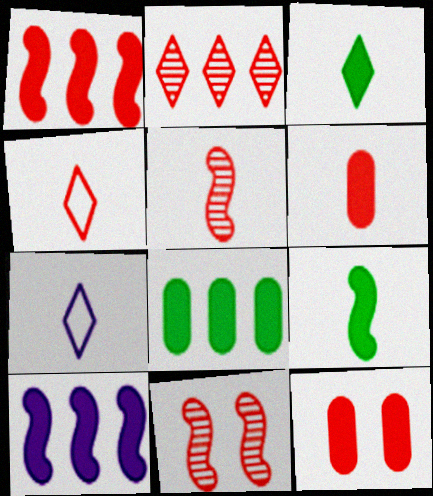[[3, 10, 12], 
[4, 5, 6], 
[7, 8, 11]]